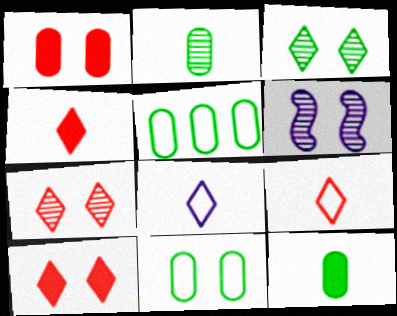[[4, 5, 6], 
[6, 10, 11]]